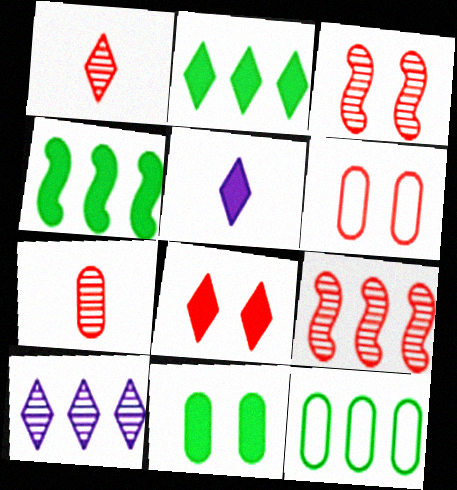[[2, 5, 8], 
[3, 5, 12], 
[3, 6, 8]]